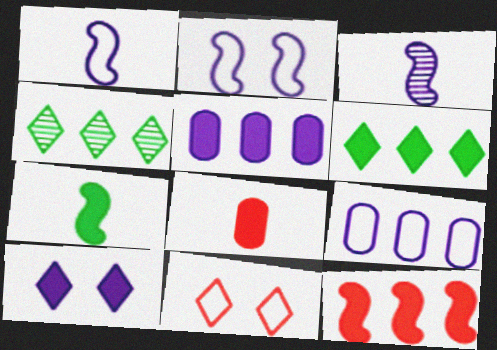[[2, 4, 8], 
[3, 9, 10], 
[4, 9, 12], 
[5, 6, 12]]